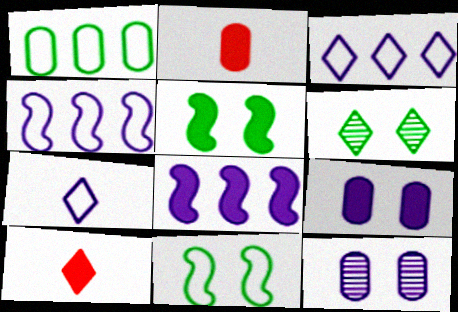[[1, 2, 12], 
[2, 4, 6], 
[3, 6, 10], 
[7, 8, 12]]